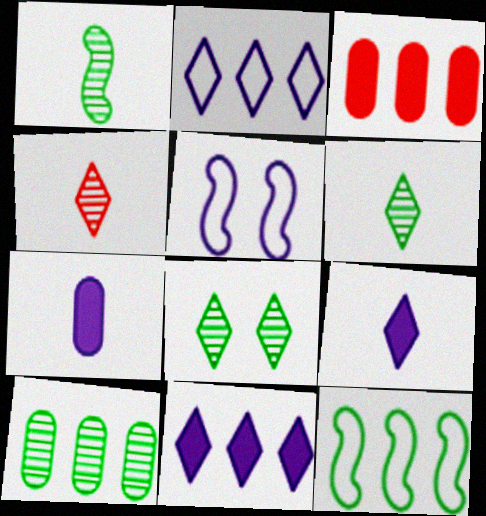[[1, 8, 10], 
[3, 5, 6]]